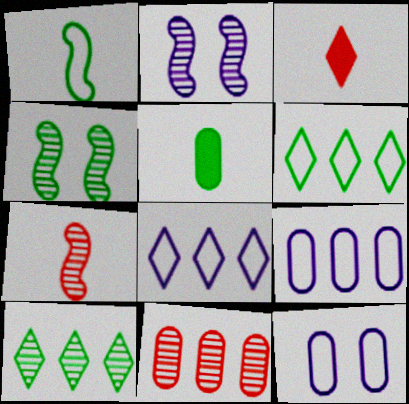[[3, 4, 9], 
[4, 5, 6], 
[5, 11, 12]]